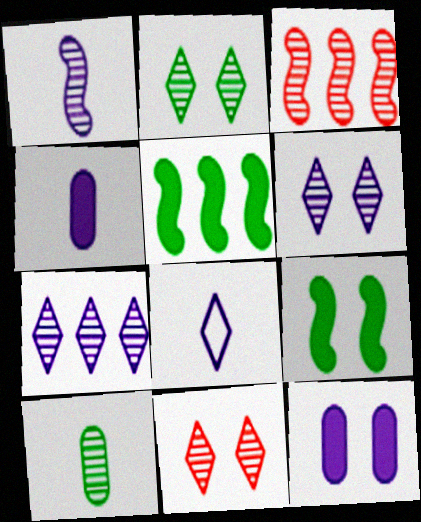[[1, 4, 8], 
[2, 6, 11], 
[3, 6, 10]]